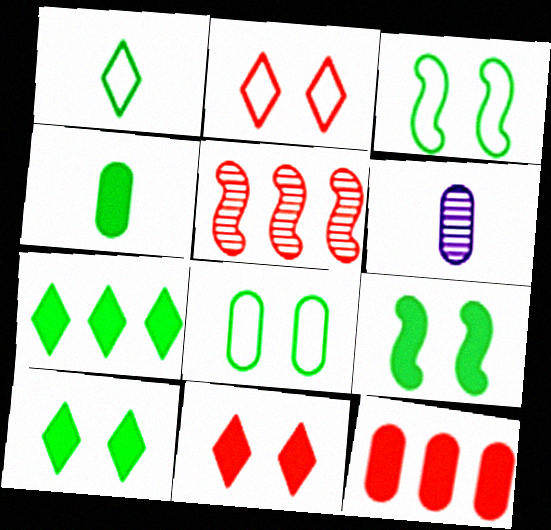[[4, 7, 9], 
[6, 8, 12]]